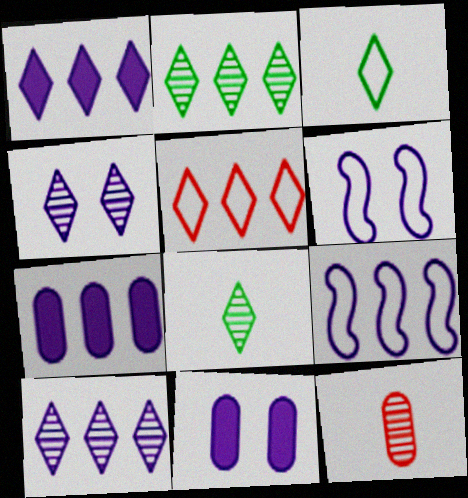[[1, 2, 5], 
[4, 6, 11], 
[7, 9, 10]]